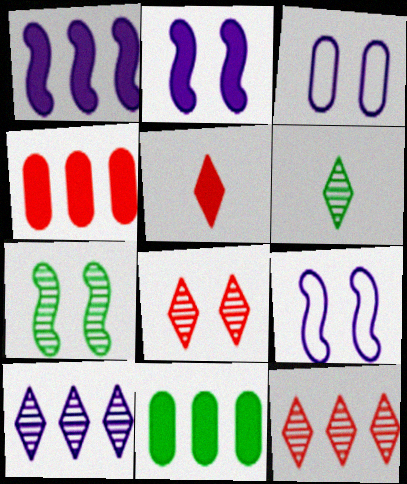[[2, 5, 11], 
[4, 6, 9], 
[6, 8, 10]]